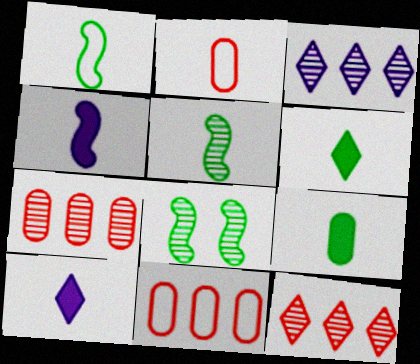[[2, 5, 10], 
[8, 10, 11]]